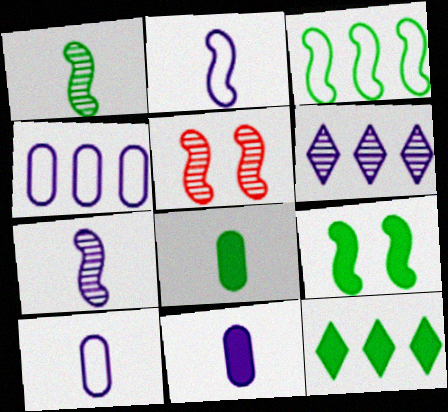[[1, 3, 9], 
[5, 10, 12], 
[8, 9, 12]]